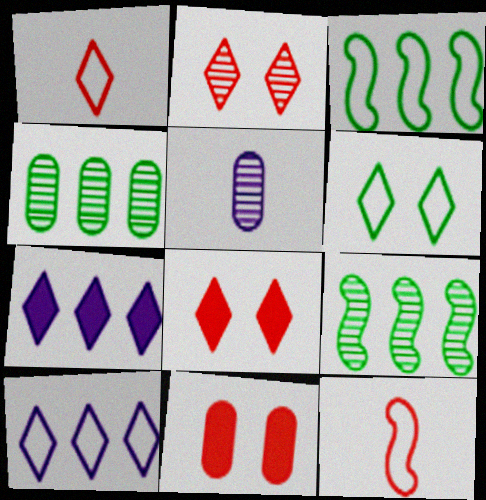[[1, 6, 10], 
[2, 5, 9], 
[3, 5, 8]]